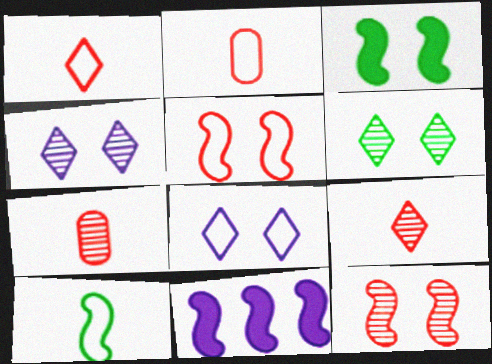[[2, 6, 11], 
[10, 11, 12]]